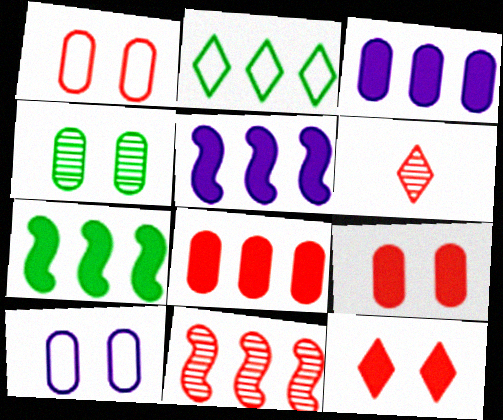[[2, 3, 11], 
[4, 9, 10], 
[6, 7, 10]]